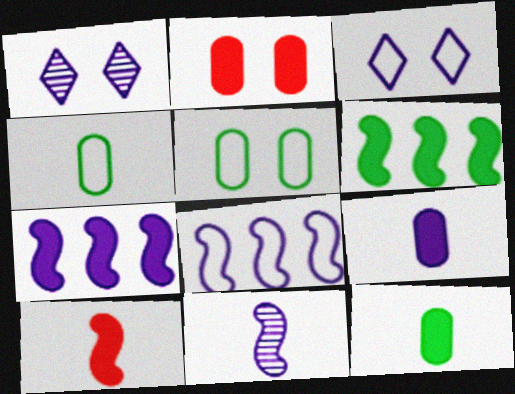[[1, 8, 9]]